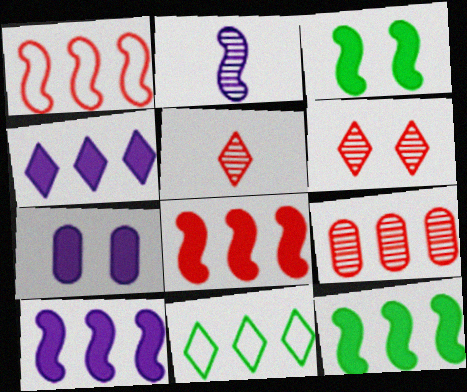[[1, 2, 3], 
[8, 10, 12], 
[9, 10, 11]]